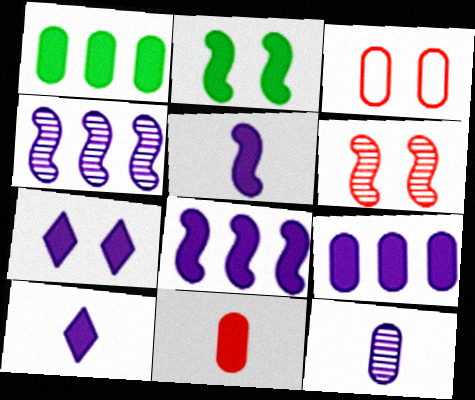[[1, 3, 12], 
[5, 7, 9]]